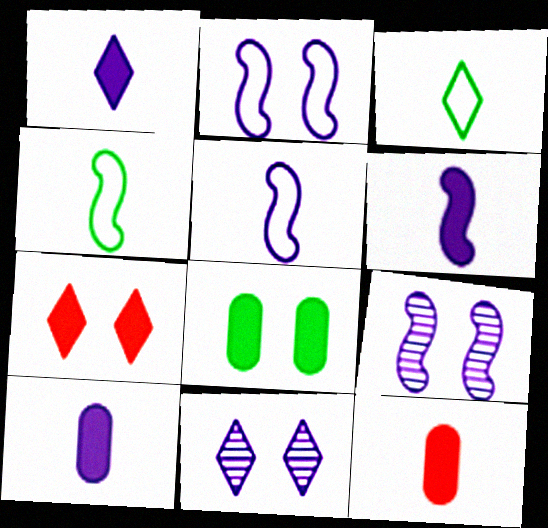[[1, 6, 10]]